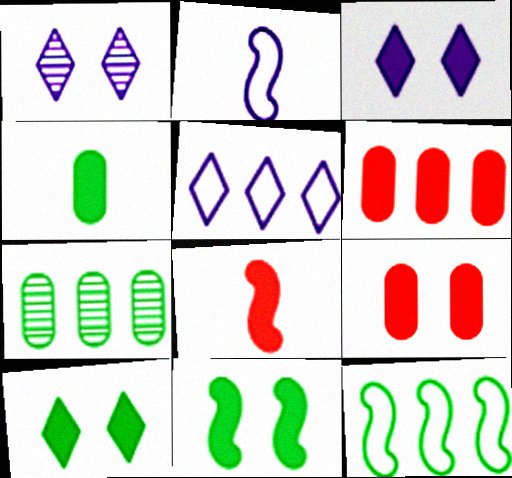[[3, 9, 11]]